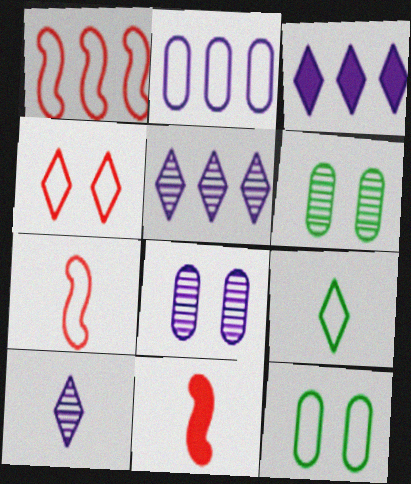[[3, 6, 7], 
[5, 11, 12]]